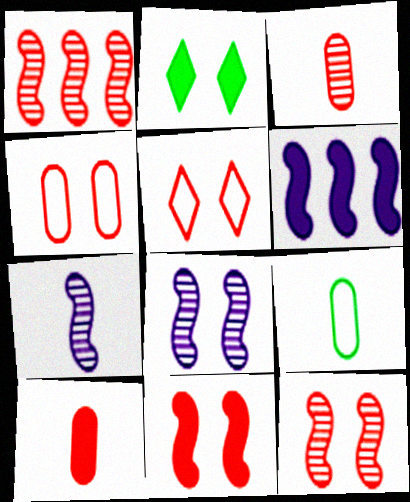[[1, 5, 10], 
[2, 4, 8], 
[2, 6, 10]]